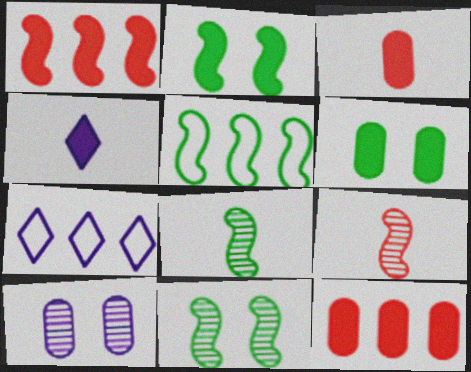[[1, 4, 6], 
[2, 4, 12], 
[2, 5, 8], 
[3, 7, 11], 
[6, 7, 9]]